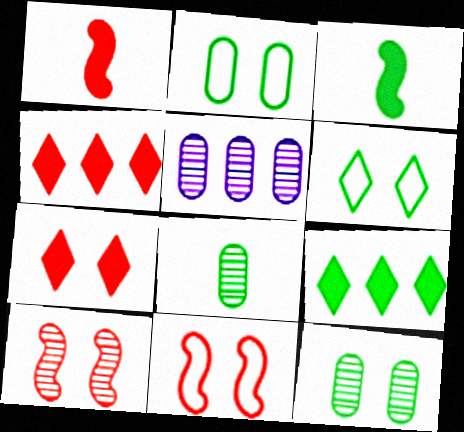[[1, 5, 6]]